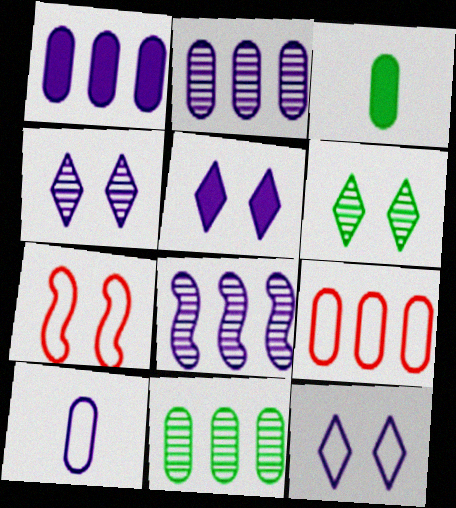[[1, 9, 11], 
[4, 5, 12], 
[5, 8, 10]]